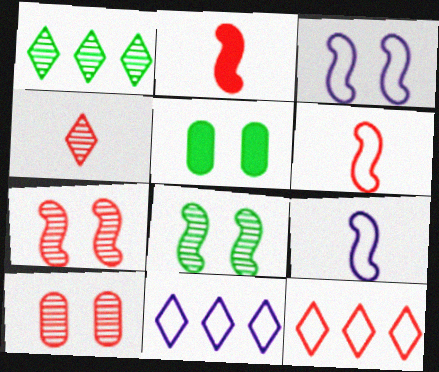[[2, 10, 12]]